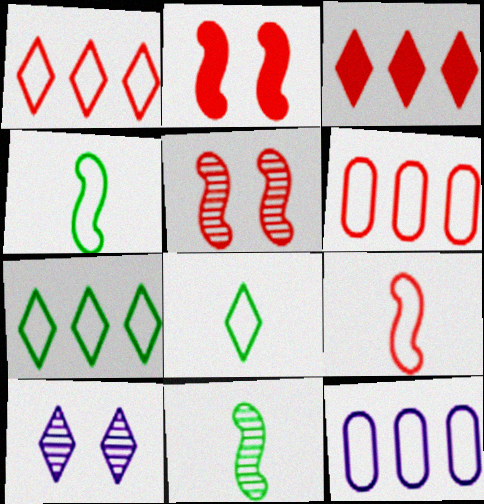[[3, 8, 10]]